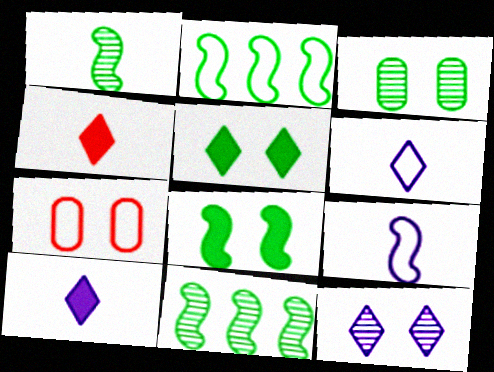[[1, 2, 8], 
[2, 6, 7], 
[7, 8, 12], 
[7, 10, 11]]